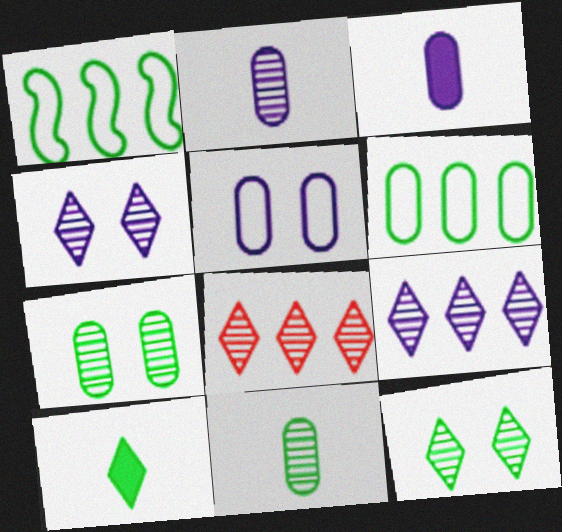[[1, 7, 10]]